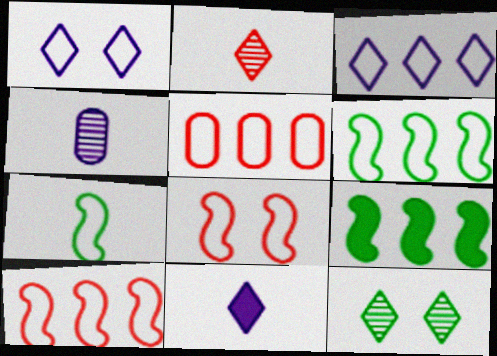[[1, 5, 7], 
[3, 5, 6]]